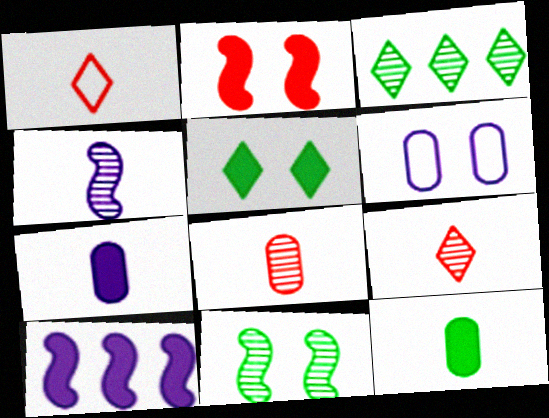[[1, 4, 12]]